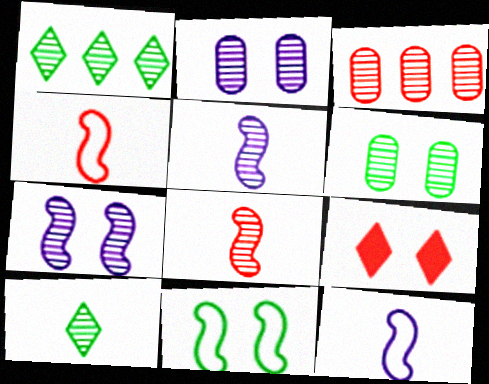[[1, 2, 8], 
[2, 9, 11], 
[3, 4, 9], 
[3, 7, 10]]